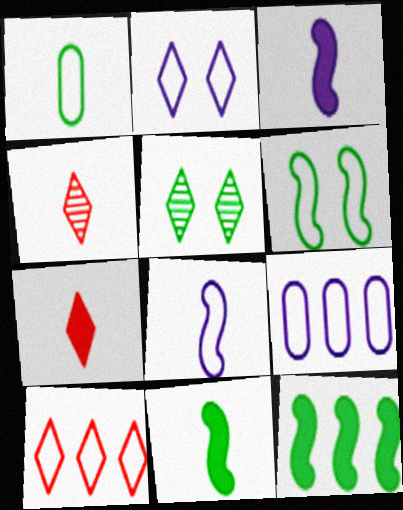[[1, 3, 4], 
[1, 5, 12], 
[2, 8, 9]]